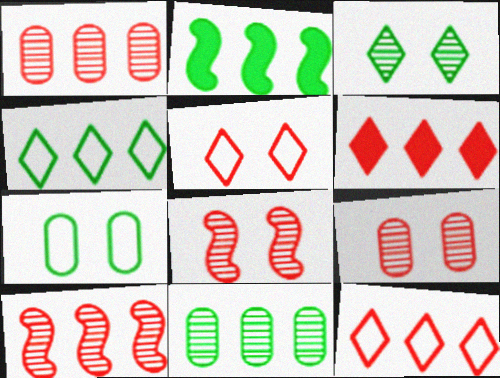[[2, 4, 11]]